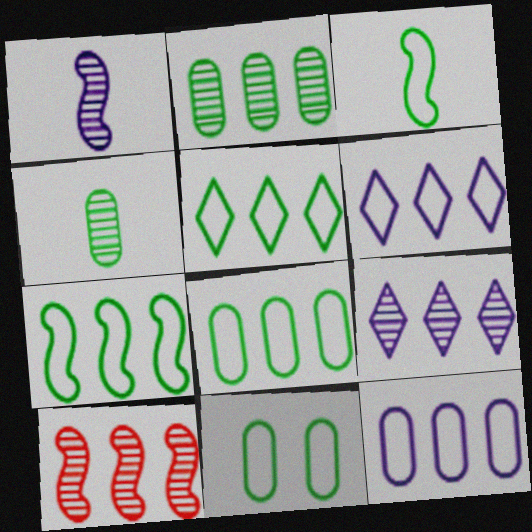[[2, 9, 10], 
[3, 5, 11], 
[5, 7, 8]]